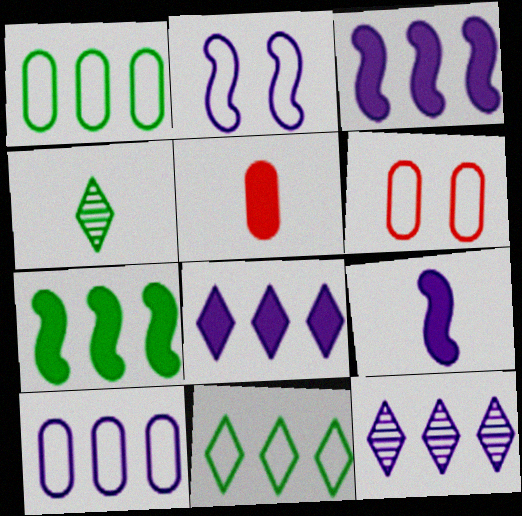[[3, 4, 6], 
[3, 10, 12]]